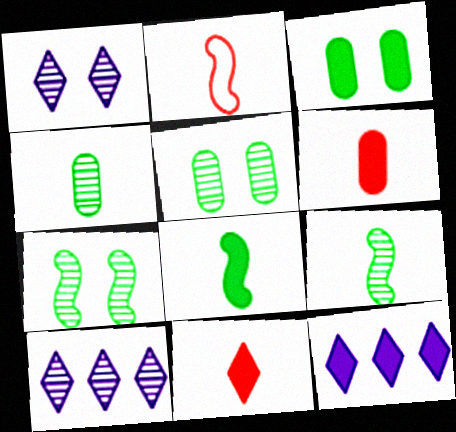[[2, 3, 10], 
[2, 5, 12]]